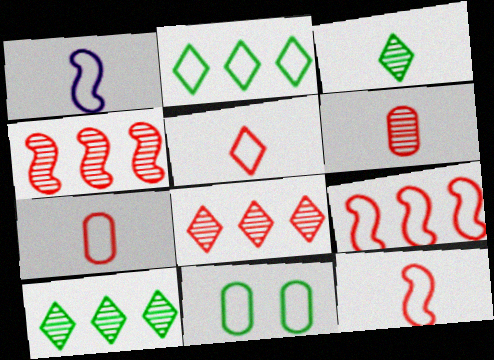[[5, 7, 12]]